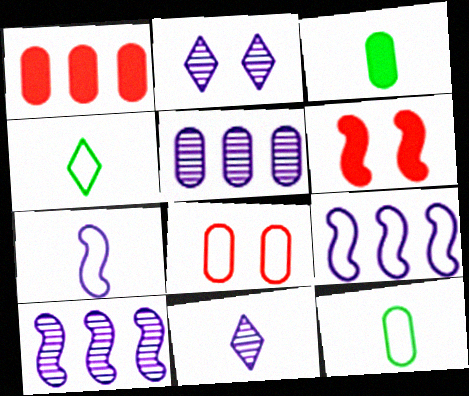[[3, 5, 8], 
[4, 5, 6], 
[4, 8, 9]]